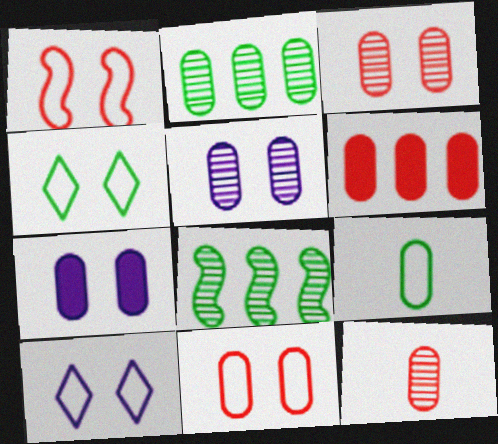[[2, 5, 12], 
[5, 6, 9], 
[6, 11, 12]]